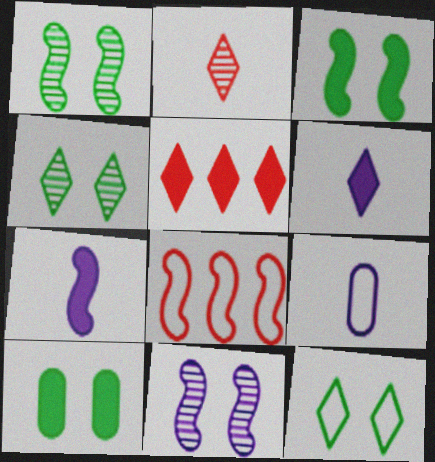[[1, 5, 9], 
[1, 7, 8], 
[1, 10, 12], 
[5, 7, 10], 
[8, 9, 12]]